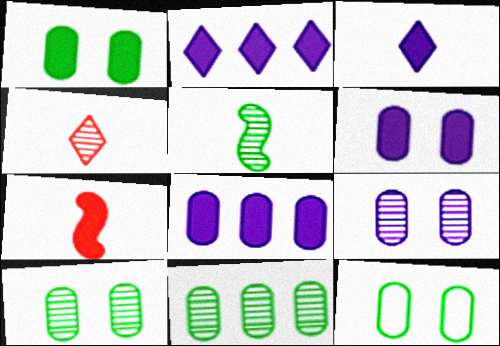[[1, 2, 7], 
[1, 10, 12]]